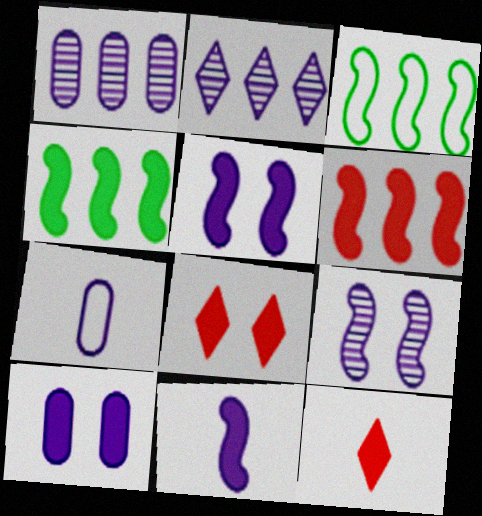[[1, 7, 10], 
[2, 5, 7], 
[4, 10, 12]]